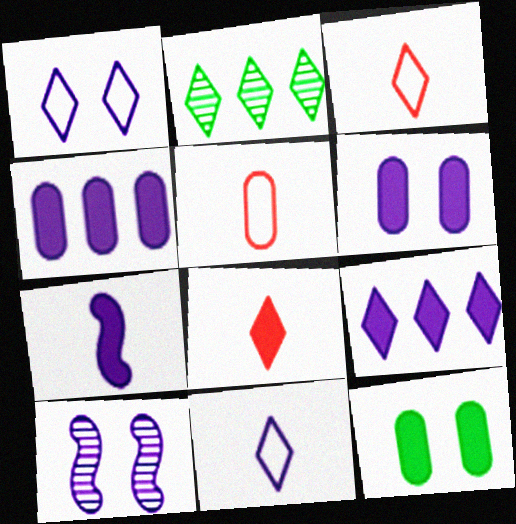[[1, 2, 8], 
[1, 6, 10], 
[4, 10, 11], 
[6, 7, 9]]